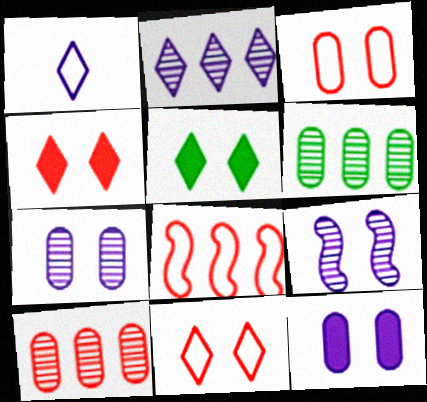[[3, 5, 9]]